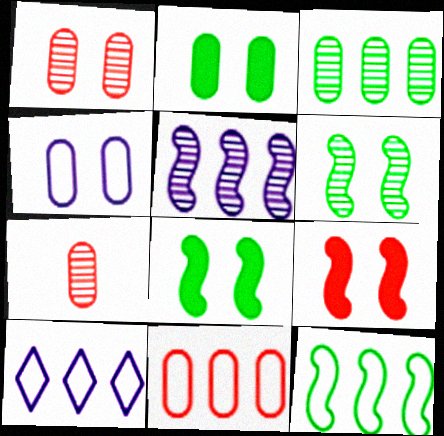[[1, 2, 4], 
[7, 8, 10], 
[10, 11, 12]]